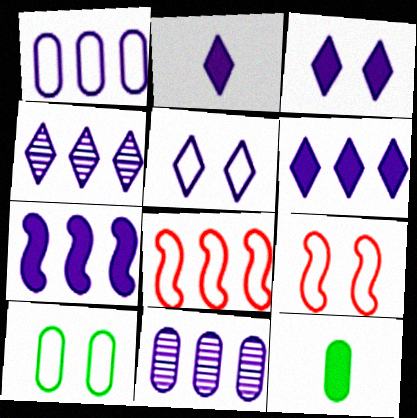[[1, 4, 7], 
[2, 3, 6], 
[2, 4, 5], 
[4, 9, 12], 
[5, 9, 10]]